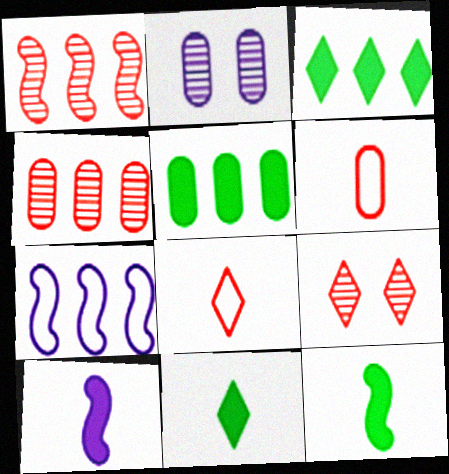[[2, 5, 6], 
[3, 4, 7]]